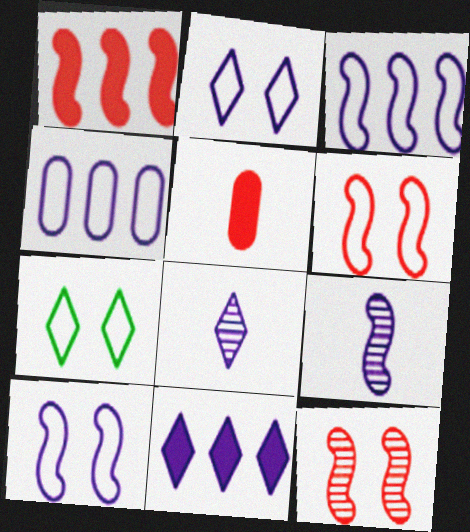[[2, 8, 11]]